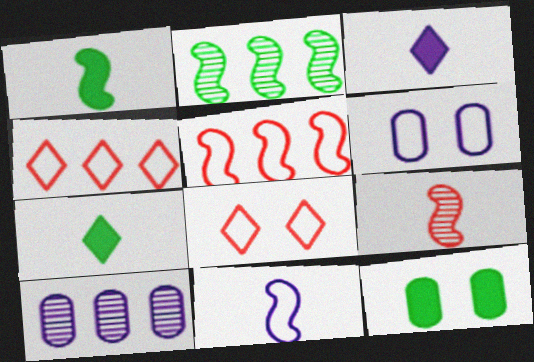[[1, 8, 10], 
[1, 9, 11]]